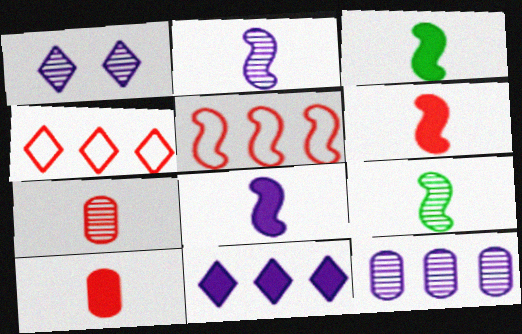[[1, 2, 12], 
[3, 6, 8]]